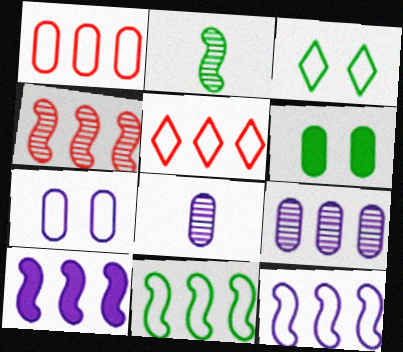[[1, 6, 8], 
[4, 10, 11]]